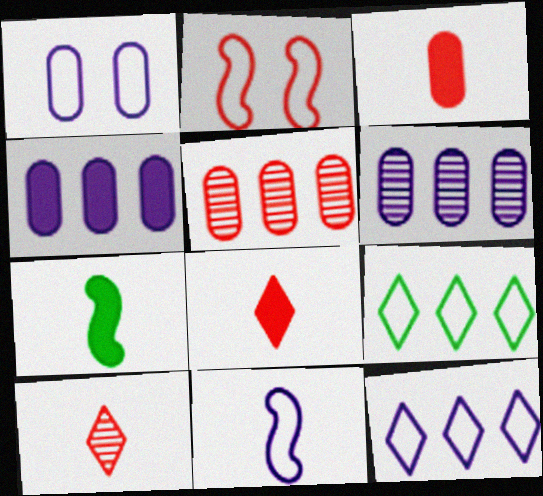[[1, 11, 12], 
[2, 5, 8]]